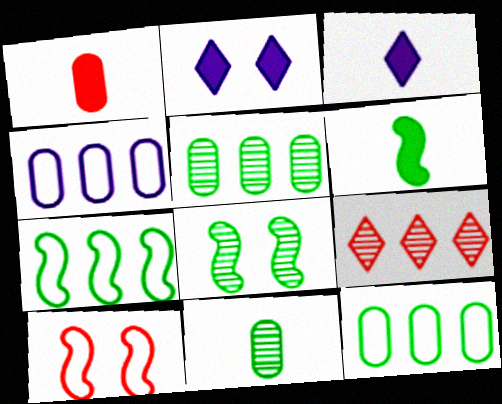[[1, 3, 6], 
[1, 9, 10], 
[3, 5, 10], 
[6, 7, 8]]